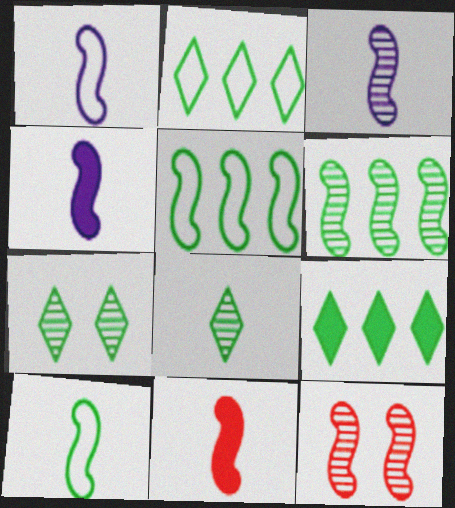[[1, 3, 4], 
[3, 6, 12], 
[3, 10, 11], 
[4, 5, 12]]